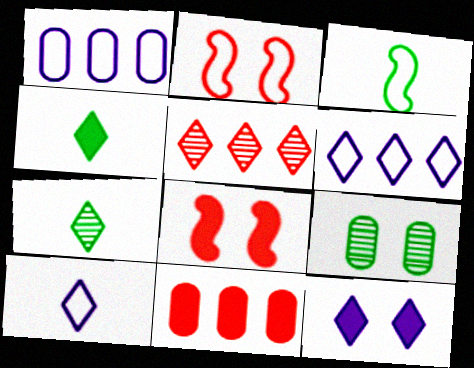[[1, 7, 8], 
[2, 9, 12]]